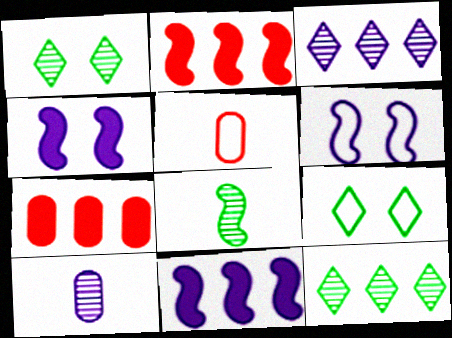[[1, 5, 11], 
[2, 6, 8], 
[2, 9, 10], 
[4, 5, 12]]